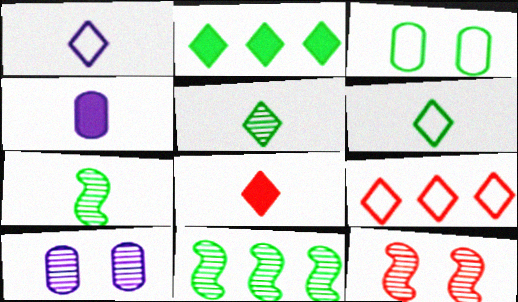[[1, 5, 8], 
[2, 3, 7]]